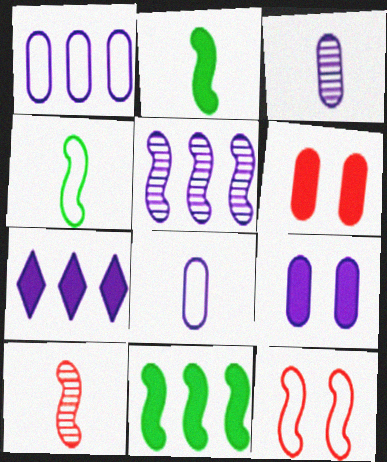[[1, 3, 9], 
[1, 5, 7], 
[2, 5, 12], 
[2, 6, 7]]